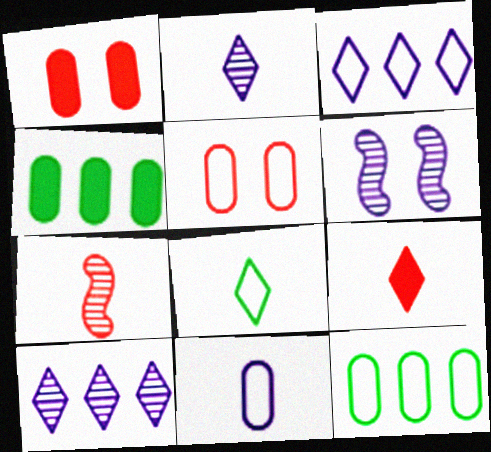[[2, 8, 9], 
[5, 11, 12], 
[6, 9, 12]]